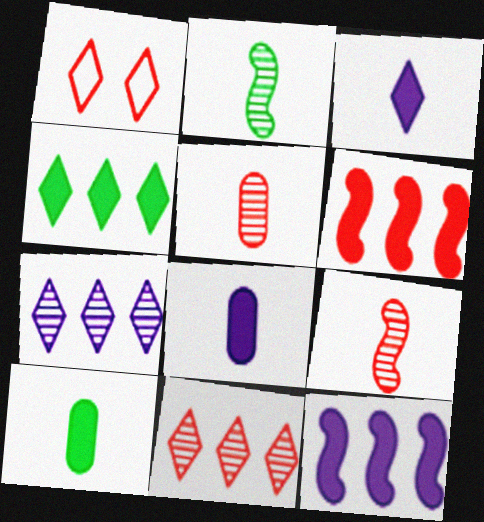[[1, 5, 6]]